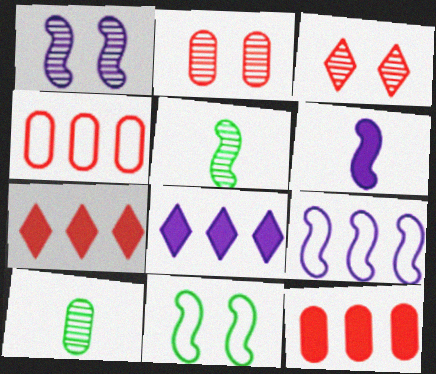[[1, 6, 9]]